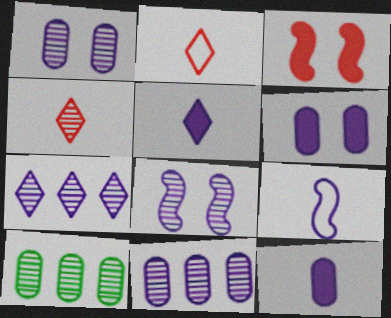[[4, 8, 10], 
[6, 7, 9]]